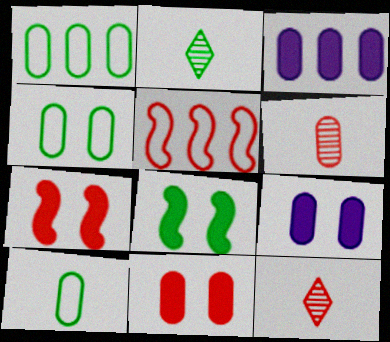[[1, 2, 8], 
[1, 4, 10], 
[1, 6, 9], 
[2, 5, 9], 
[3, 4, 6], 
[5, 11, 12]]